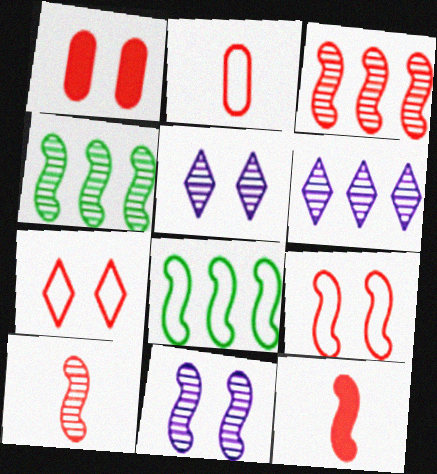[[3, 9, 12], 
[4, 10, 11], 
[8, 11, 12]]